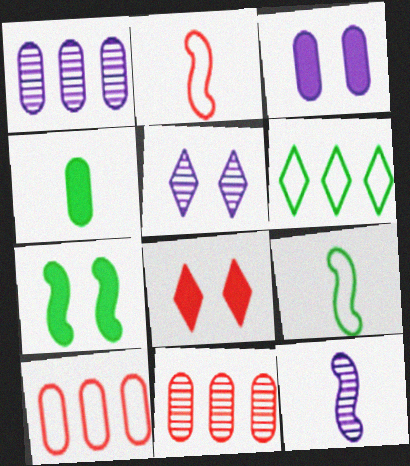[[1, 5, 12], 
[1, 8, 9], 
[2, 8, 11], 
[3, 7, 8]]